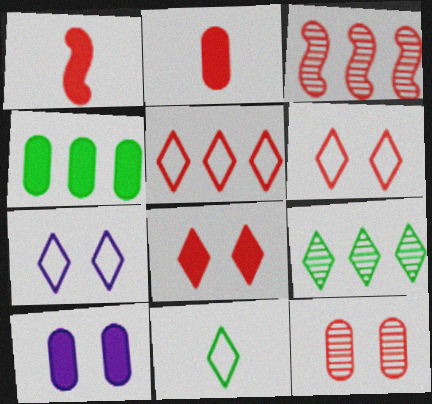[[1, 5, 12], 
[2, 3, 6], 
[2, 4, 10], 
[3, 10, 11], 
[5, 7, 11]]